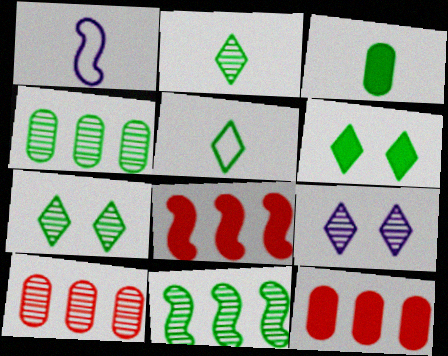[[1, 6, 10], 
[1, 7, 12]]